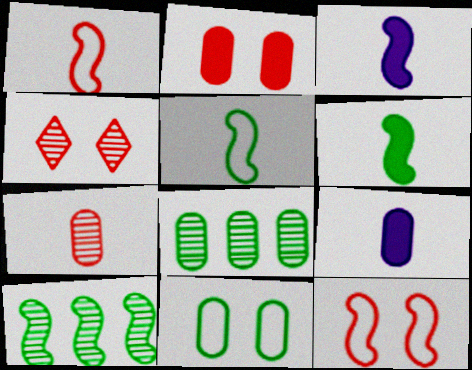[[2, 4, 12], 
[3, 10, 12]]